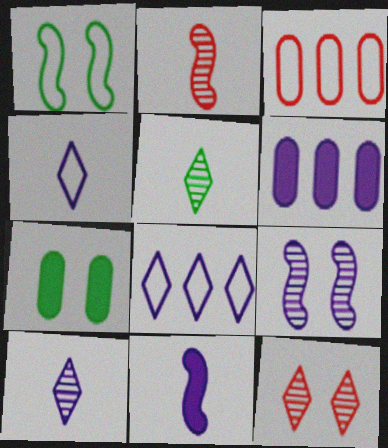[[1, 3, 4], 
[2, 7, 8], 
[4, 6, 9]]